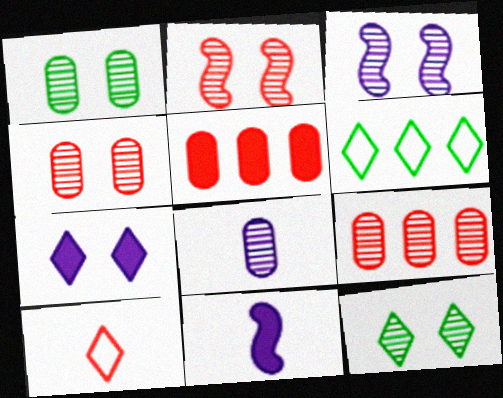[[1, 8, 9], 
[2, 5, 10], 
[3, 4, 12], 
[4, 6, 11]]